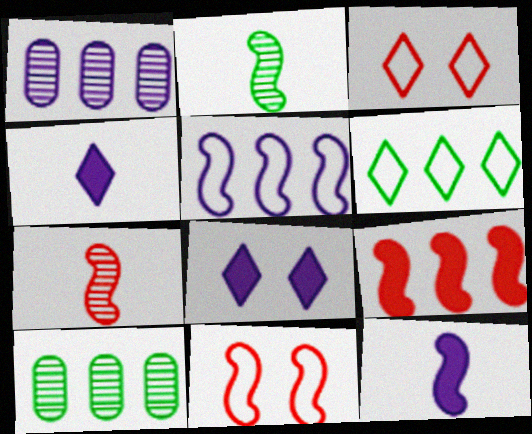[[1, 6, 9], 
[3, 10, 12], 
[4, 10, 11], 
[7, 9, 11]]